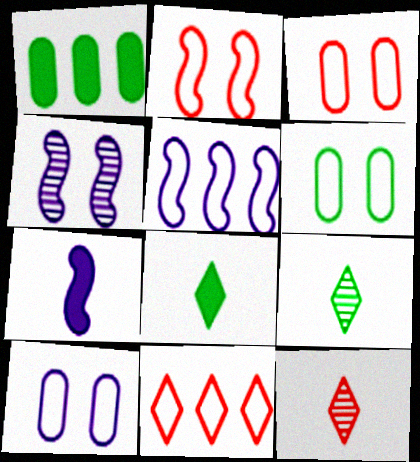[[3, 6, 10], 
[4, 5, 7]]